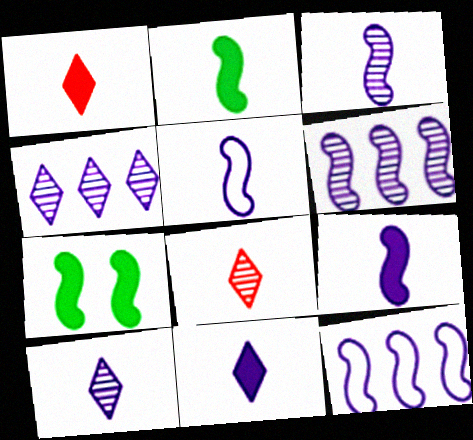[[3, 5, 9]]